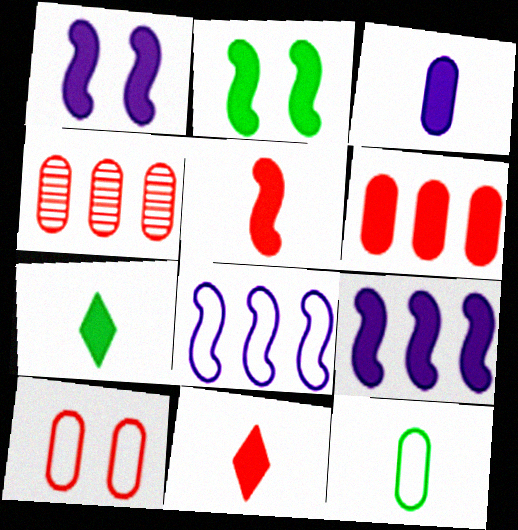[[1, 6, 7], 
[2, 5, 9], 
[3, 5, 7]]